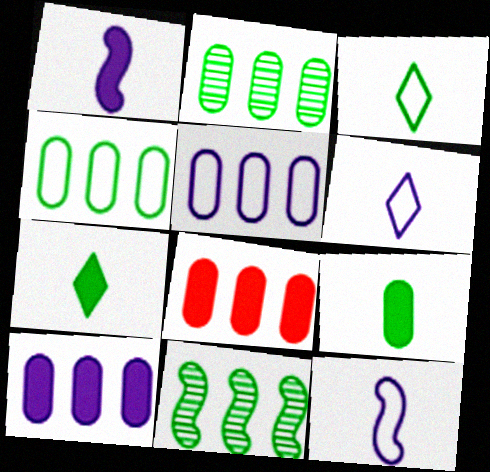[[2, 5, 8]]